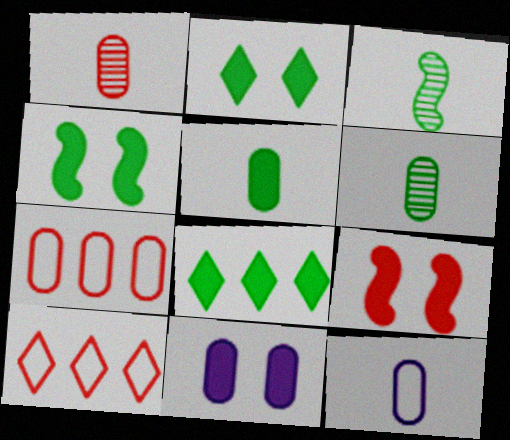[[1, 5, 12], 
[1, 9, 10], 
[2, 9, 11], 
[3, 10, 11], 
[4, 5, 8], 
[6, 7, 11]]